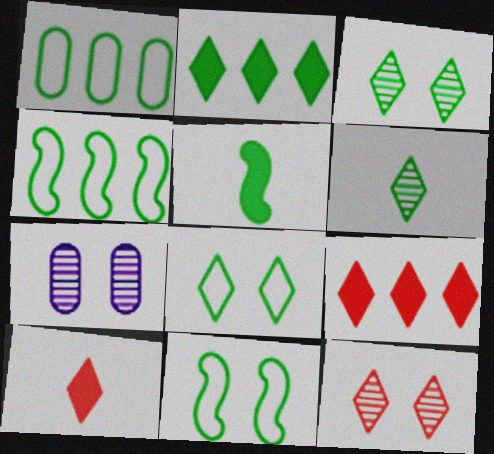[[1, 3, 5], 
[2, 6, 8], 
[4, 7, 10]]